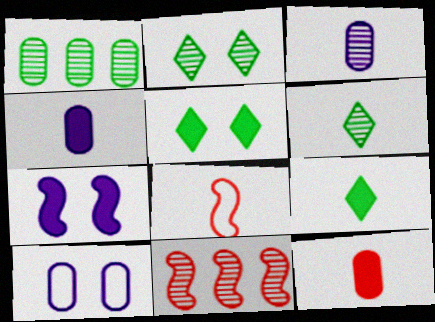[[1, 10, 12], 
[2, 3, 11], 
[3, 8, 9], 
[4, 6, 8], 
[9, 10, 11]]